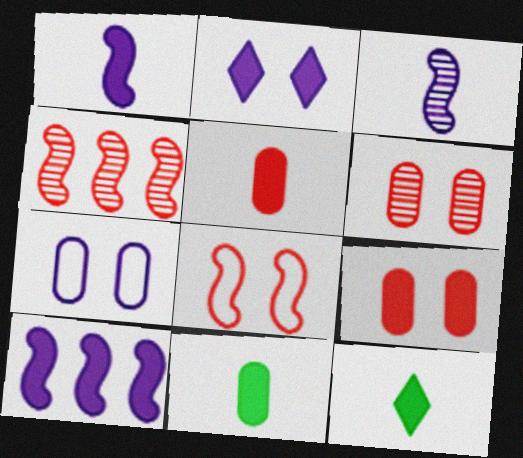[[1, 5, 12], 
[4, 7, 12], 
[9, 10, 12]]